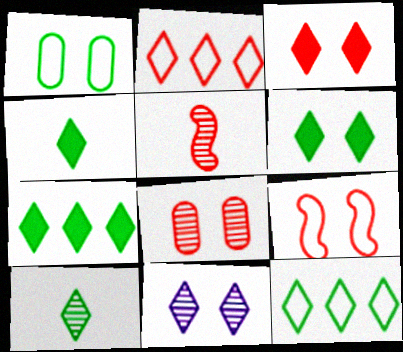[[2, 4, 11], 
[3, 8, 9], 
[4, 6, 7], 
[6, 10, 12]]